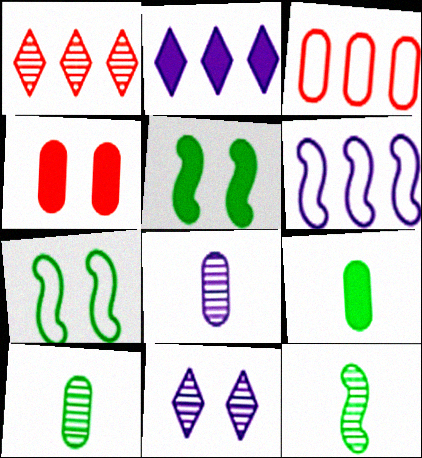[[4, 7, 11]]